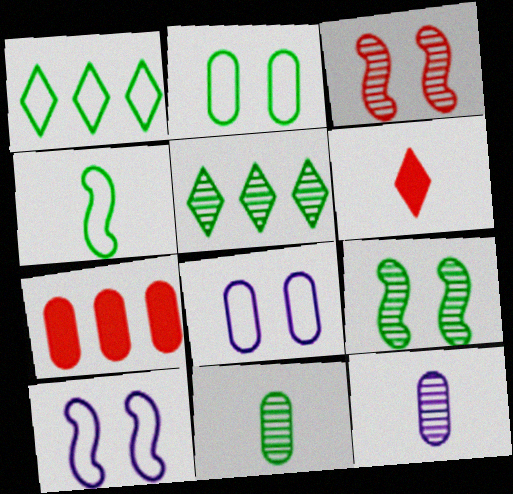[[1, 2, 4], 
[2, 7, 12], 
[3, 5, 12], 
[4, 6, 12], 
[5, 9, 11], 
[7, 8, 11]]